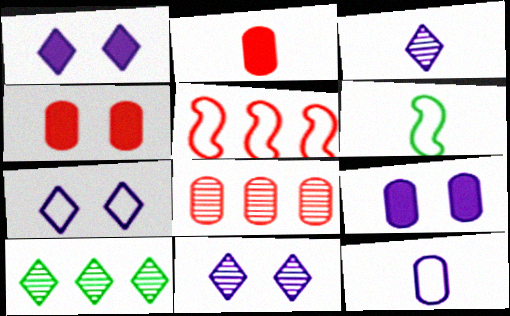[[1, 6, 8], 
[1, 7, 11], 
[2, 3, 6]]